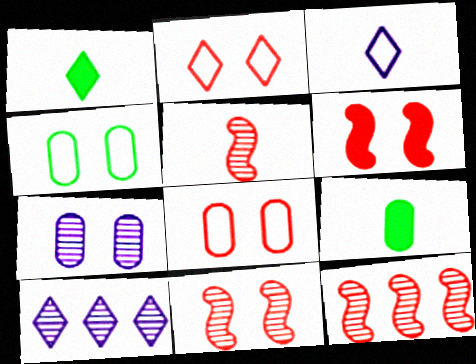[[1, 2, 10], 
[3, 5, 9], 
[5, 11, 12]]